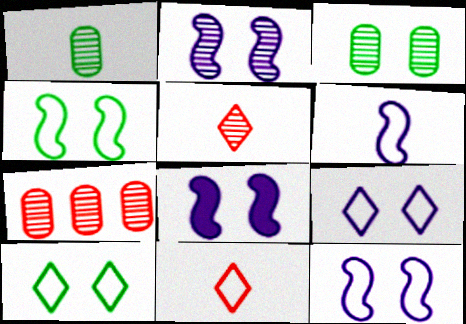[[2, 8, 12]]